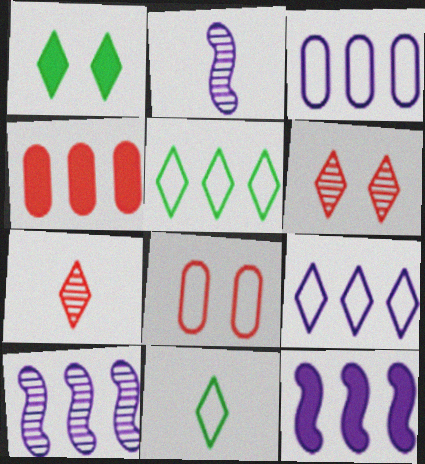[[1, 7, 9], 
[4, 5, 10]]